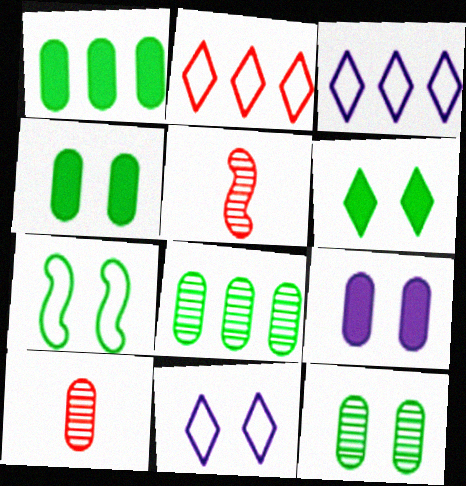[[1, 5, 11], 
[3, 4, 5], 
[6, 7, 12]]